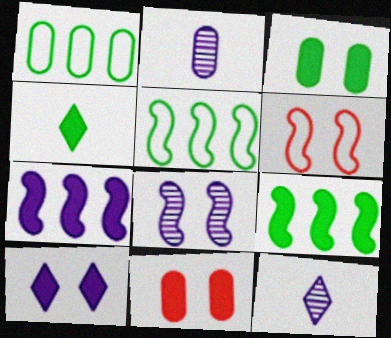[[1, 2, 11], 
[3, 4, 9], 
[4, 7, 11], 
[5, 11, 12]]